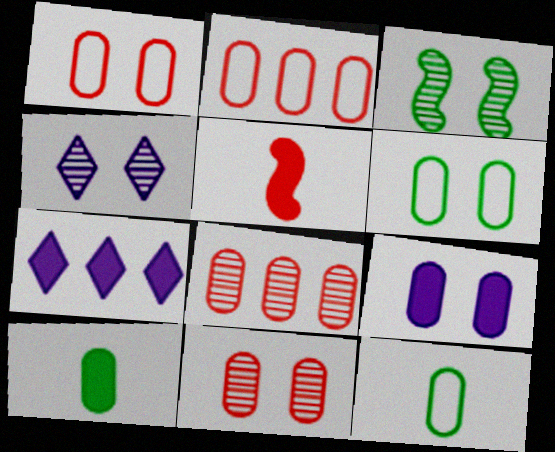[[3, 4, 11], 
[6, 9, 11], 
[8, 9, 12]]